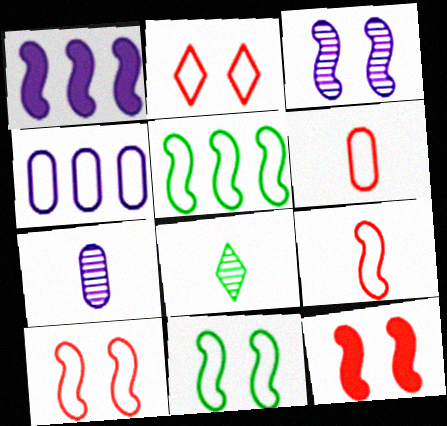[[3, 11, 12], 
[4, 8, 12]]